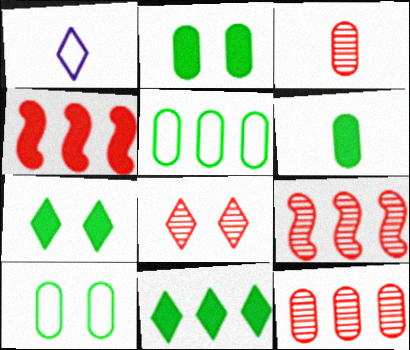[[1, 2, 9], 
[1, 8, 11], 
[3, 8, 9]]